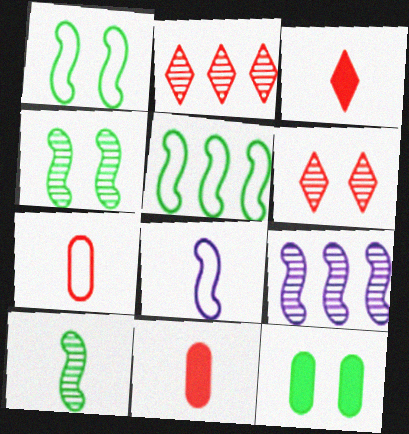[[2, 8, 12]]